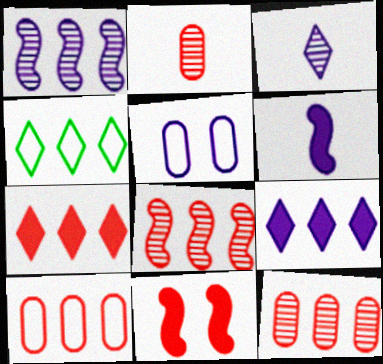[[7, 8, 10]]